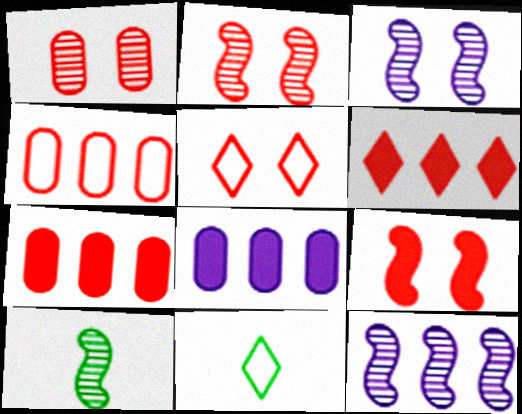[[1, 5, 9], 
[2, 8, 11], 
[2, 10, 12], 
[3, 7, 11], 
[5, 8, 10]]